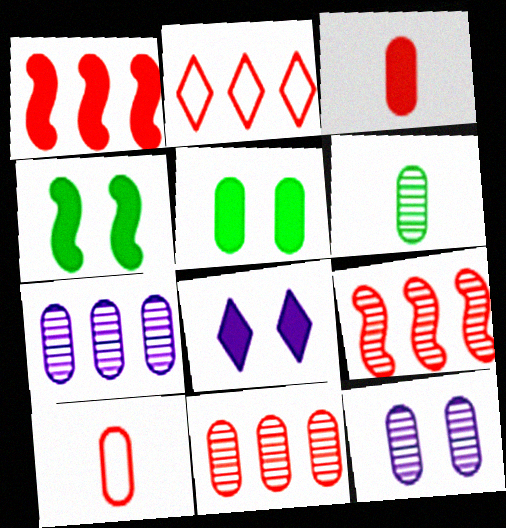[[1, 2, 11], 
[5, 7, 10], 
[6, 11, 12]]